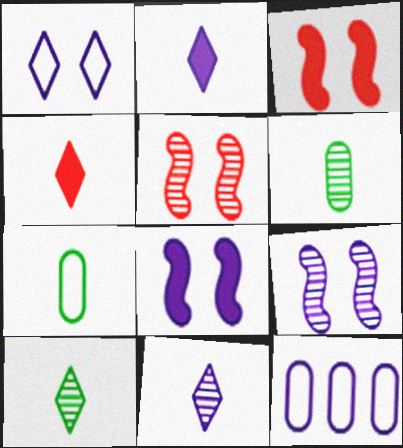[[2, 9, 12], 
[3, 10, 12], 
[8, 11, 12]]